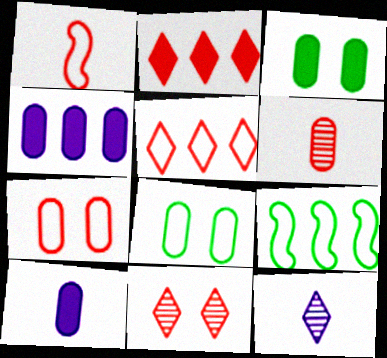[[1, 5, 7], 
[4, 6, 8], 
[9, 10, 11]]